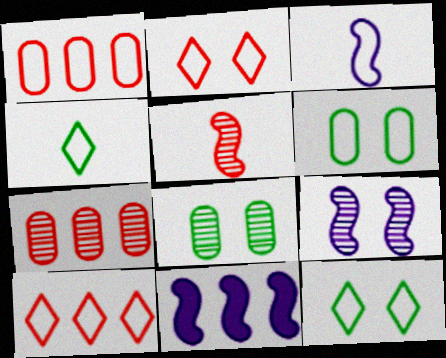[[1, 3, 12], 
[3, 6, 10], 
[3, 9, 11]]